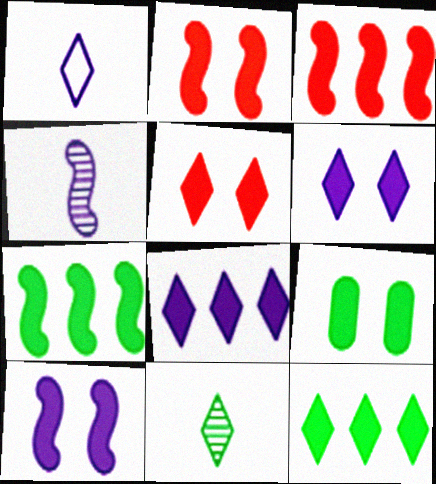[[2, 6, 9], 
[5, 9, 10]]